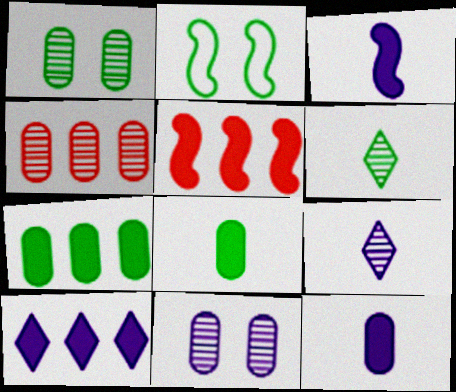[[2, 6, 7], 
[5, 7, 10]]